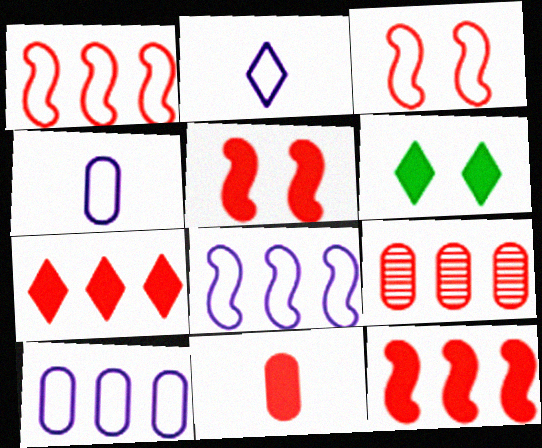[[1, 7, 9], 
[5, 7, 11]]